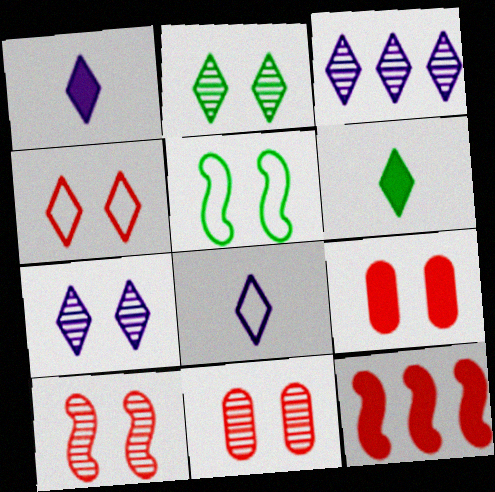[[3, 4, 6], 
[4, 9, 10], 
[5, 7, 9]]